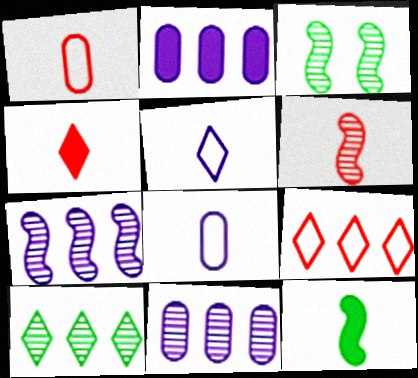[[1, 4, 6], 
[3, 6, 7]]